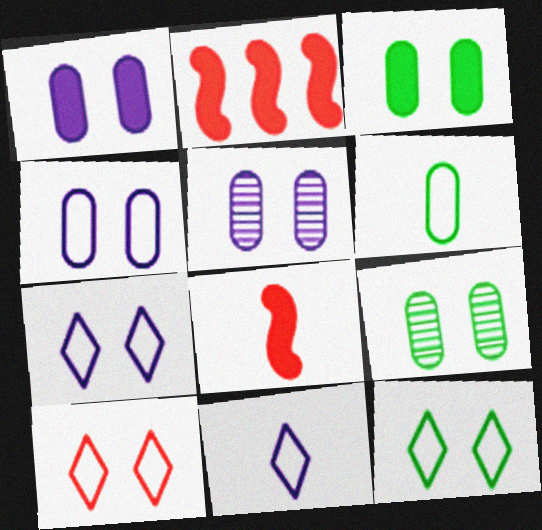[[1, 4, 5], 
[2, 9, 11], 
[7, 10, 12]]